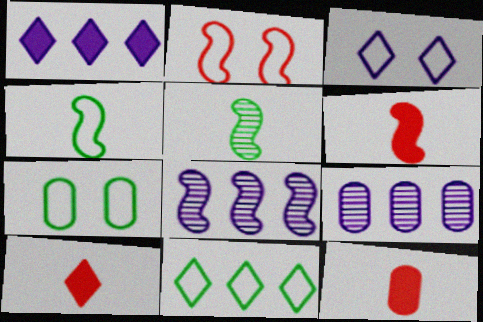[[2, 3, 7], 
[4, 7, 11], 
[6, 10, 12], 
[7, 8, 10], 
[7, 9, 12]]